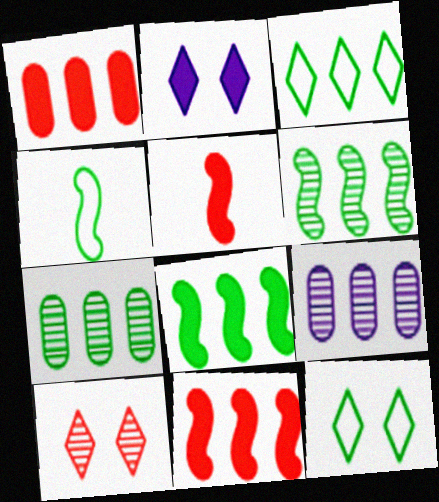[[2, 10, 12], 
[3, 7, 8], 
[3, 9, 11], 
[5, 9, 12]]